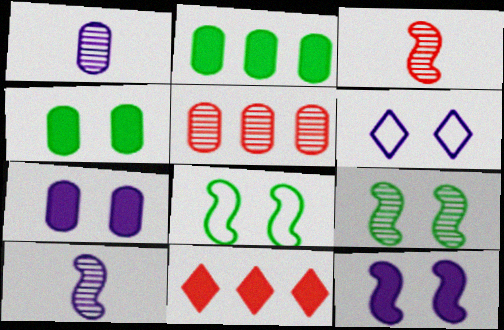[[1, 8, 11], 
[2, 3, 6]]